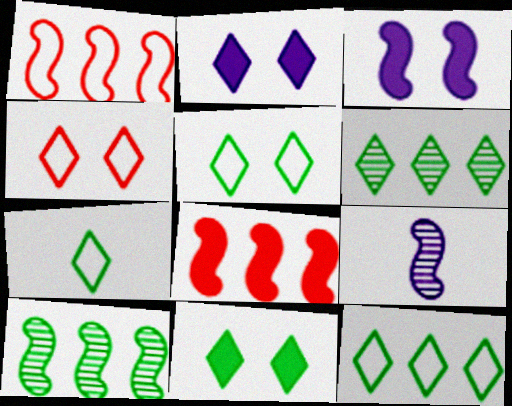[[5, 7, 12], 
[6, 7, 11]]